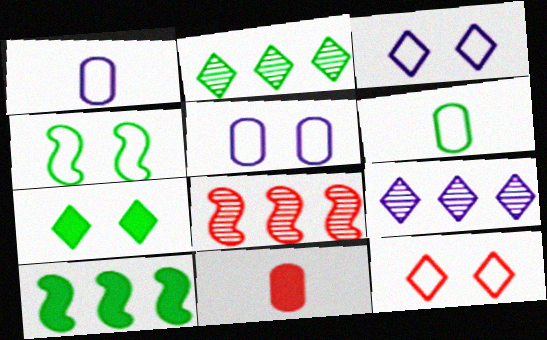[[1, 7, 8], 
[4, 5, 12], 
[4, 9, 11], 
[8, 11, 12]]